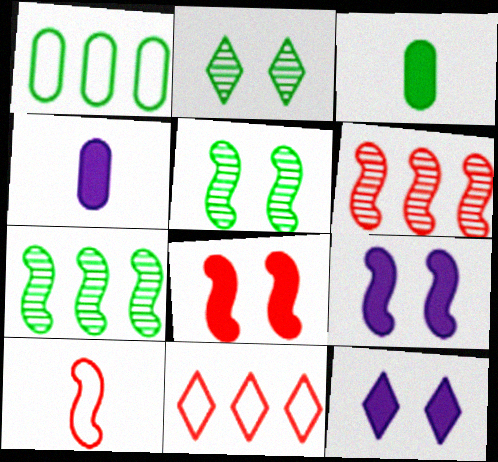[[4, 5, 11], 
[6, 8, 10], 
[7, 9, 10]]